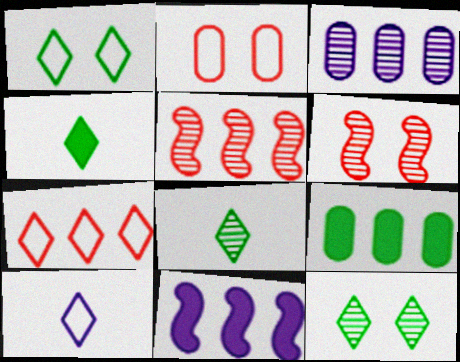[[1, 7, 10], 
[2, 8, 11], 
[3, 6, 8], 
[6, 9, 10]]